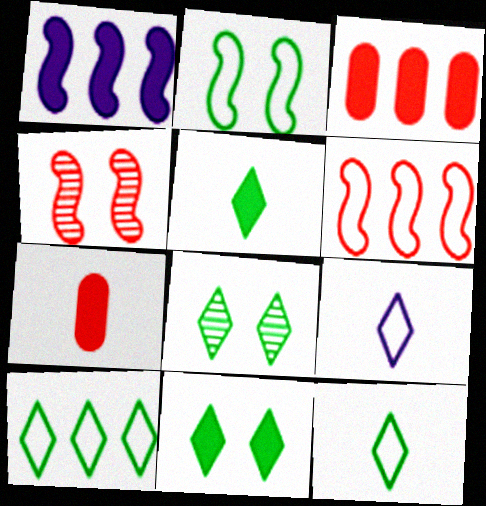[[1, 7, 11], 
[5, 8, 10]]